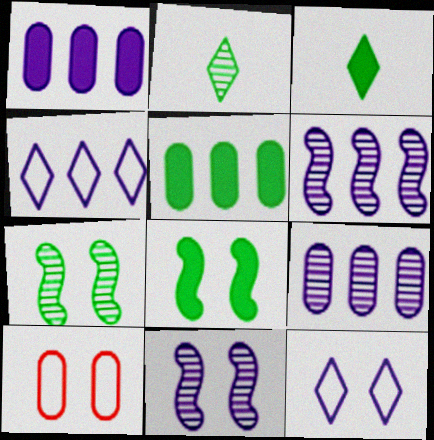[[1, 4, 6], 
[3, 5, 8], 
[3, 6, 10]]